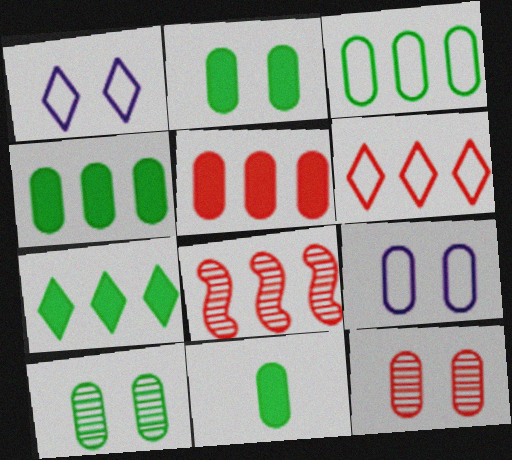[[1, 8, 11], 
[2, 4, 11], 
[2, 9, 12], 
[3, 10, 11], 
[5, 6, 8]]